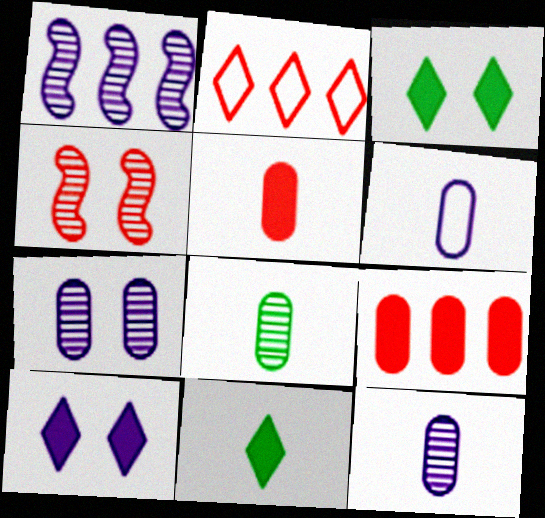[[1, 6, 10], 
[2, 4, 5], 
[5, 6, 8]]